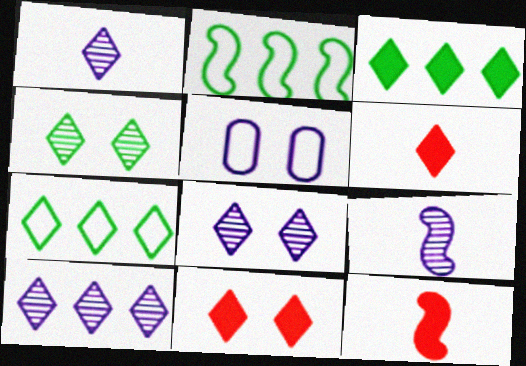[[1, 7, 11], 
[1, 8, 10], 
[6, 7, 8]]